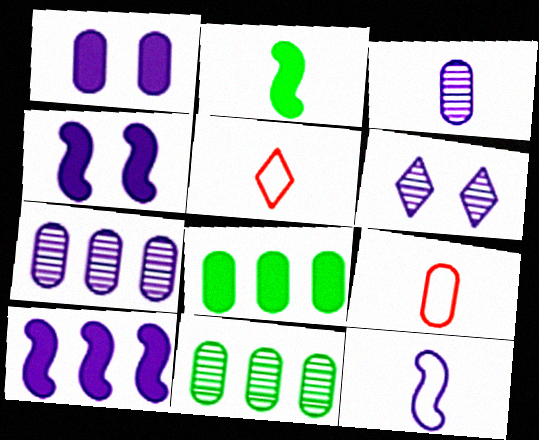[[1, 9, 11], 
[2, 3, 5], 
[4, 5, 11]]